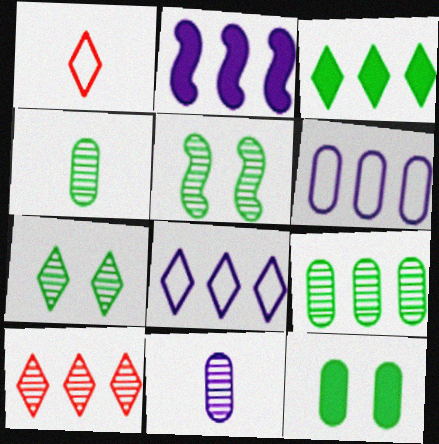[[3, 8, 10], 
[5, 10, 11]]